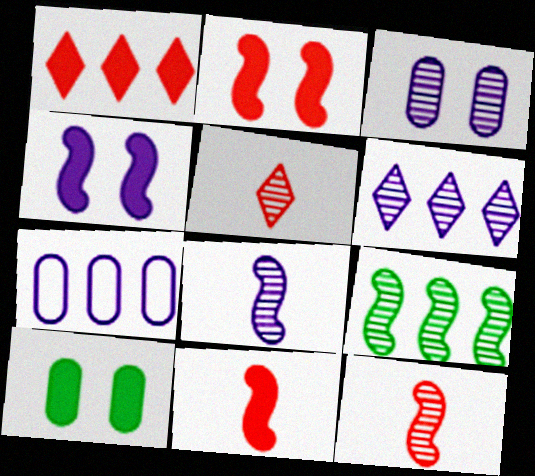[[1, 7, 9], 
[3, 5, 9], 
[3, 6, 8]]